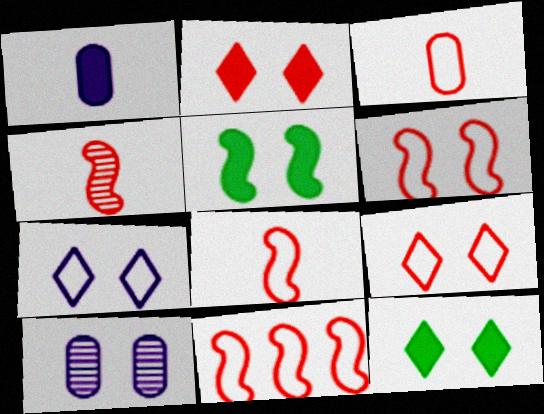[[3, 9, 11], 
[5, 9, 10], 
[6, 8, 11], 
[6, 10, 12]]